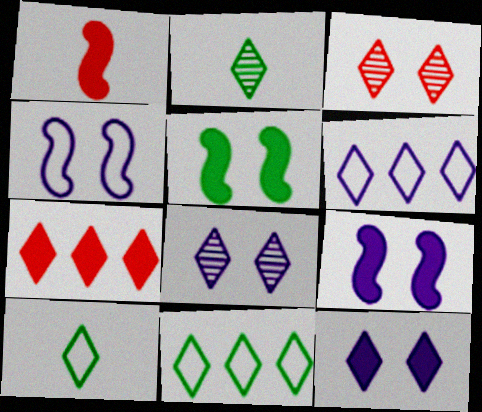[[7, 8, 10]]